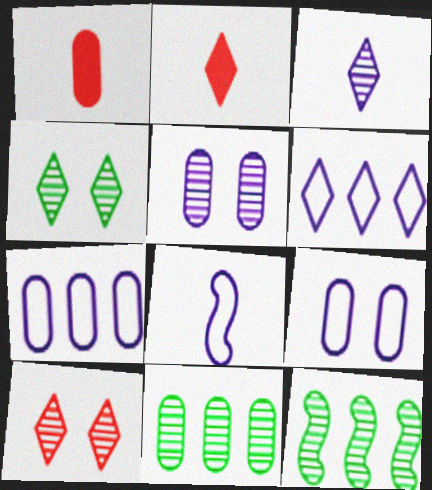[[1, 9, 11], 
[2, 4, 6], 
[2, 9, 12], 
[6, 8, 9]]